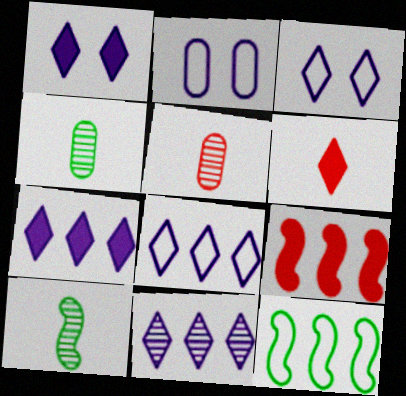[[1, 5, 12], 
[3, 4, 9], 
[7, 8, 11]]